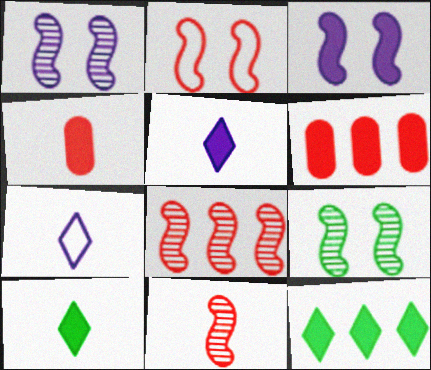[[2, 3, 9], 
[3, 4, 12], 
[3, 6, 10], 
[6, 7, 9]]